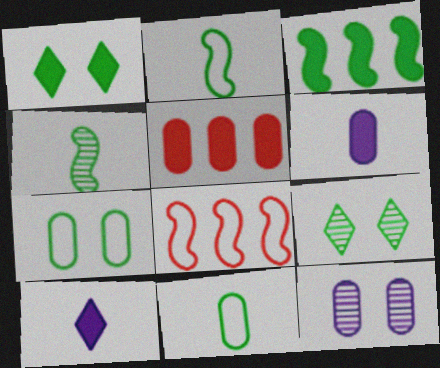[[3, 9, 11], 
[5, 11, 12], 
[6, 8, 9]]